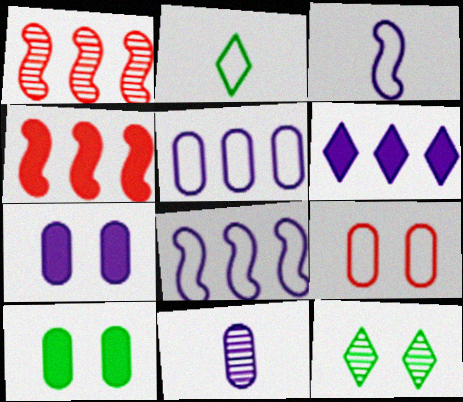[[1, 2, 7], 
[1, 11, 12], 
[2, 8, 9], 
[5, 7, 11]]